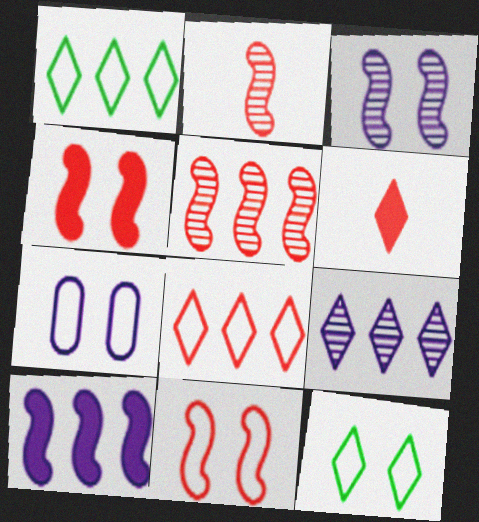[[6, 9, 12], 
[7, 11, 12]]